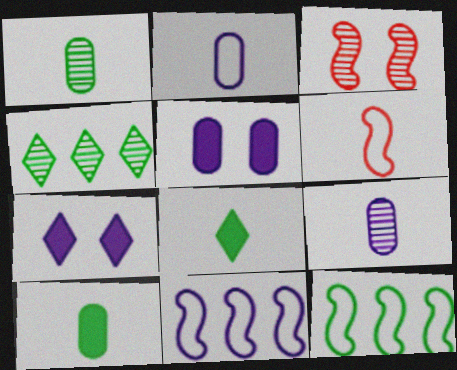[[3, 4, 9], 
[4, 5, 6], 
[6, 8, 9], 
[7, 9, 11]]